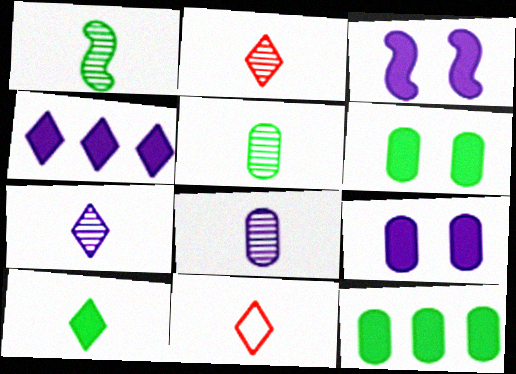[[1, 2, 8], 
[7, 10, 11]]